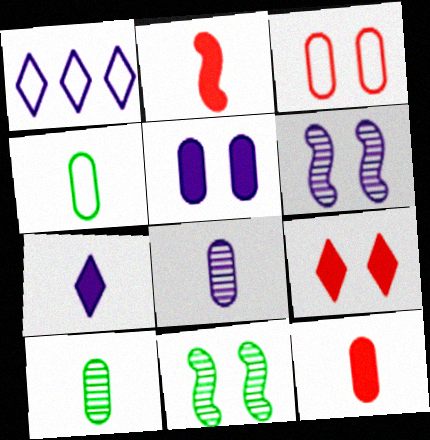[[1, 11, 12], 
[4, 8, 12]]